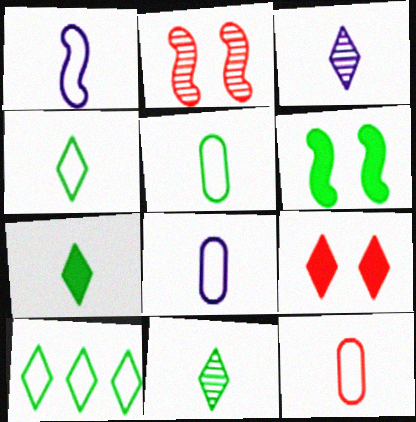[[1, 4, 12], 
[3, 9, 10], 
[4, 7, 11], 
[5, 8, 12]]